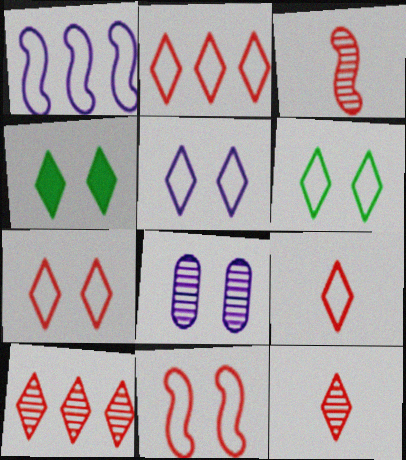[[2, 7, 9], 
[4, 8, 11], 
[5, 6, 7]]